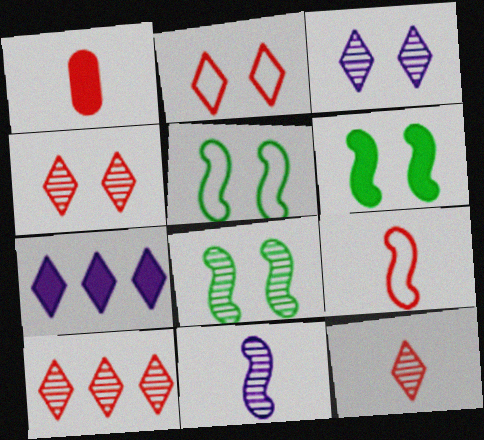[[1, 6, 7], 
[1, 9, 12], 
[4, 10, 12], 
[5, 6, 8]]